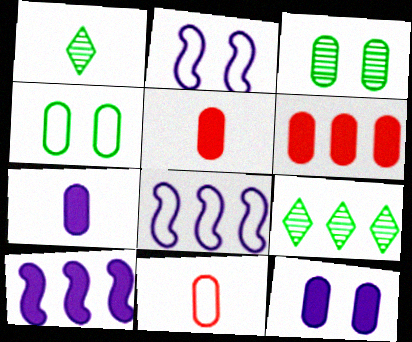[[1, 2, 6], 
[2, 5, 9], 
[6, 8, 9]]